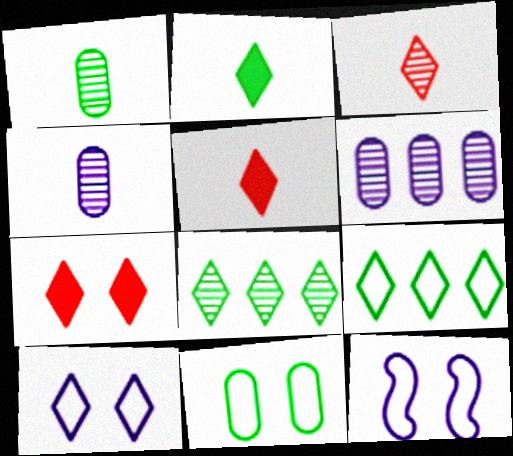[[5, 8, 10]]